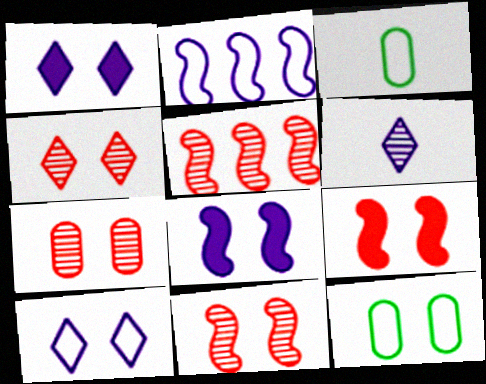[[1, 3, 5], 
[1, 11, 12], 
[4, 7, 11], 
[4, 8, 12]]